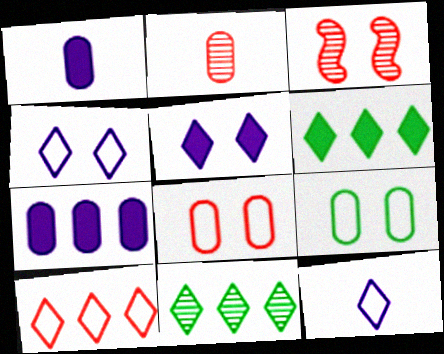[[2, 7, 9], 
[3, 5, 9]]